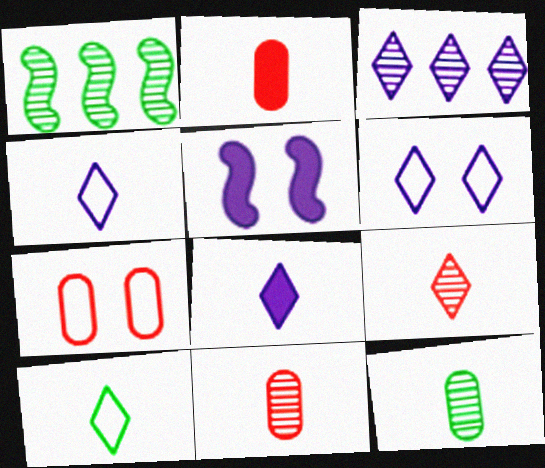[[1, 2, 6], 
[1, 7, 8], 
[3, 6, 8], 
[8, 9, 10]]